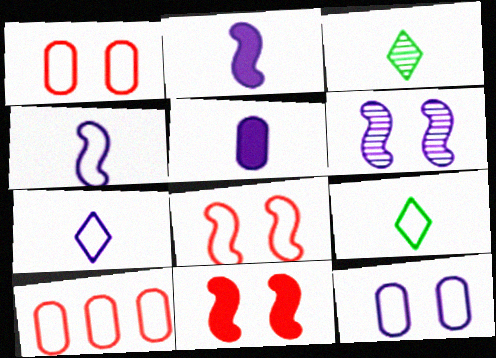[]